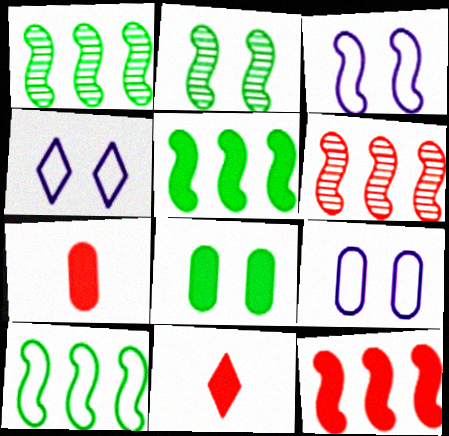[[1, 4, 7], 
[1, 5, 10], 
[1, 9, 11], 
[3, 4, 9]]